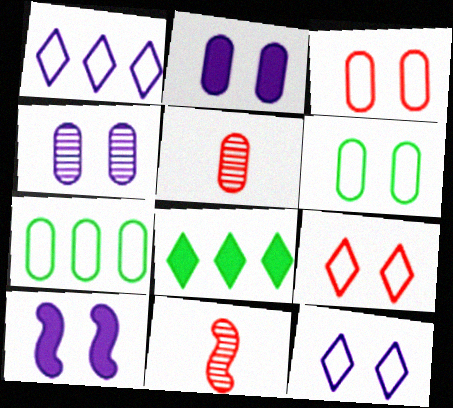[[2, 5, 7], 
[4, 10, 12]]